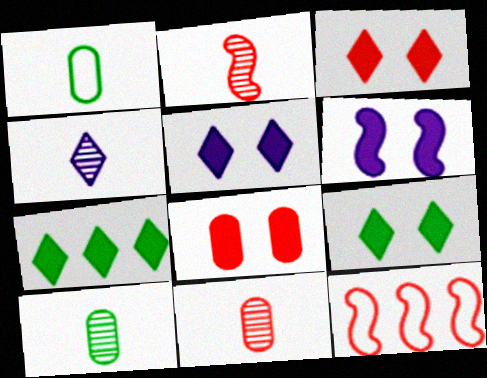[[2, 4, 10], 
[3, 5, 9], 
[3, 11, 12], 
[5, 10, 12], 
[6, 8, 9]]